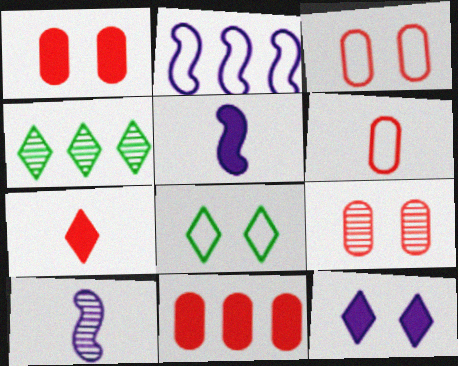[[1, 3, 9], 
[2, 4, 11], 
[2, 6, 8], 
[3, 4, 5], 
[4, 9, 10], 
[6, 9, 11], 
[8, 10, 11]]